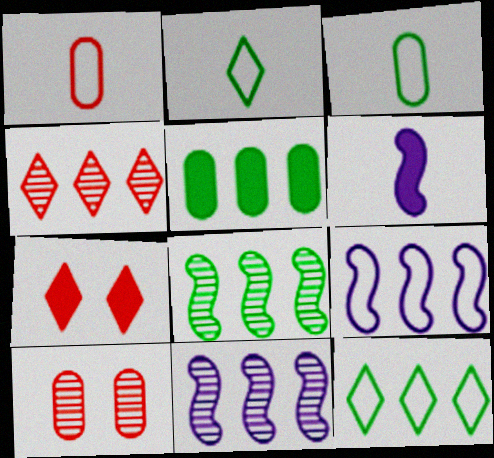[[3, 7, 11], 
[4, 5, 9], 
[5, 6, 7], 
[5, 8, 12], 
[6, 10, 12]]